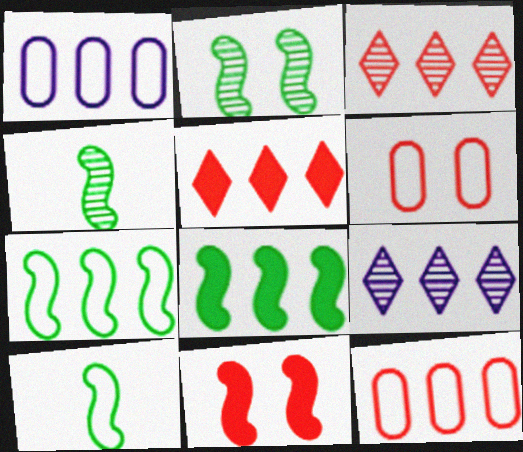[[1, 3, 8], 
[2, 8, 10], 
[8, 9, 12]]